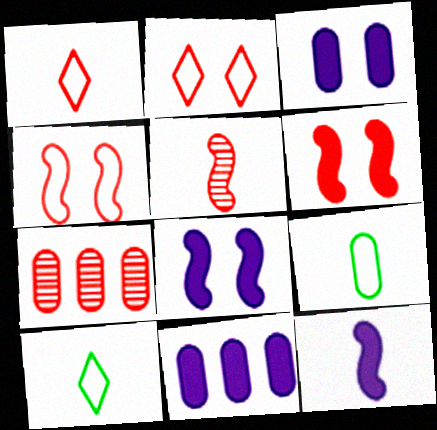[[1, 6, 7], 
[3, 7, 9], 
[7, 8, 10]]